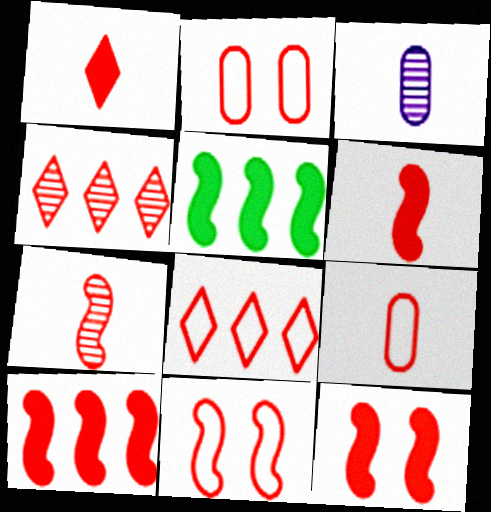[[1, 7, 9], 
[2, 4, 6], 
[4, 9, 12], 
[6, 10, 12], 
[7, 10, 11], 
[8, 9, 11]]